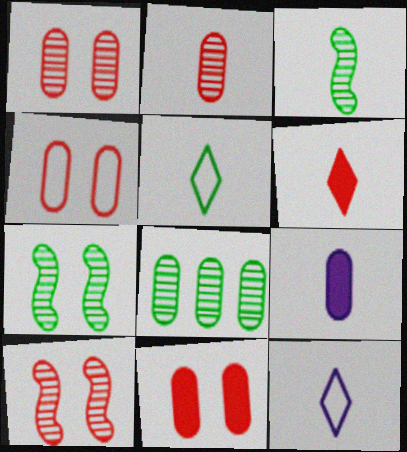[[1, 4, 11], 
[4, 8, 9]]